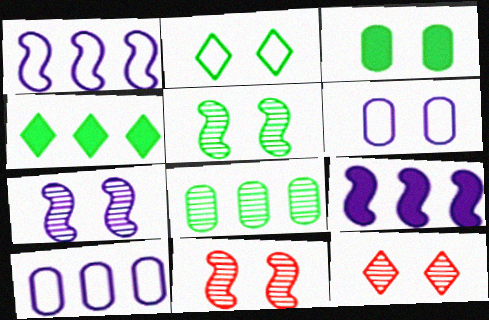[[2, 3, 5], 
[5, 7, 11]]